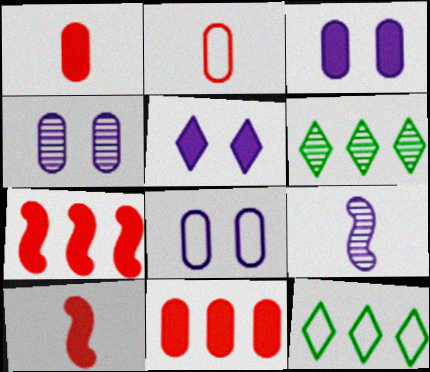[[3, 4, 8], 
[4, 10, 12], 
[6, 8, 10]]